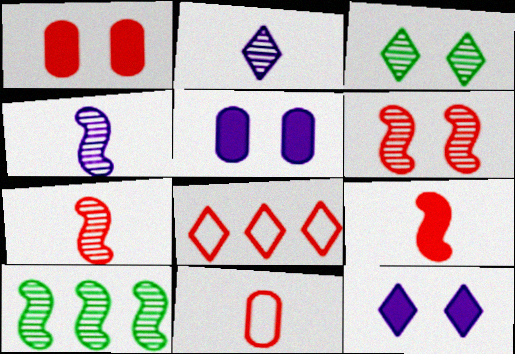[[1, 7, 8], 
[4, 6, 10], 
[10, 11, 12]]